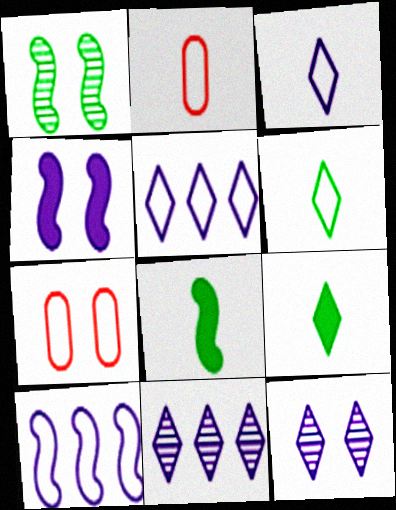[[6, 7, 10], 
[7, 8, 11]]